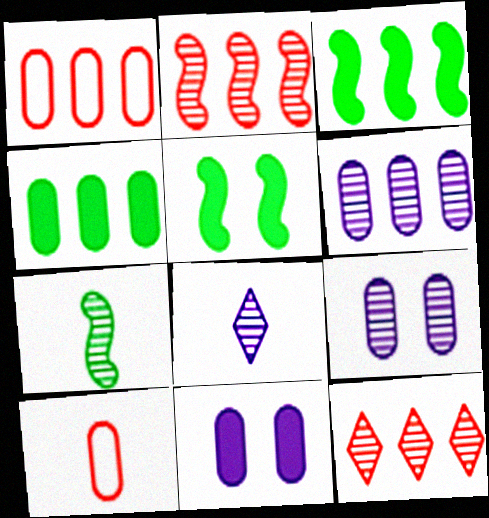[[1, 4, 6], 
[1, 5, 8], 
[4, 9, 10], 
[7, 9, 12]]